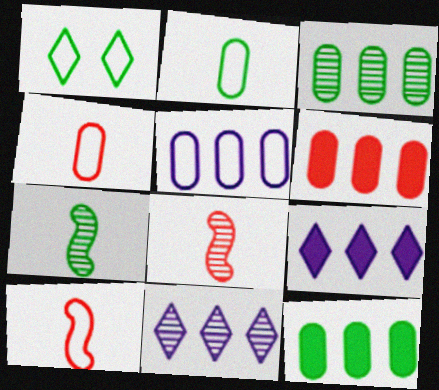[[1, 5, 10], 
[1, 7, 12], 
[3, 5, 6]]